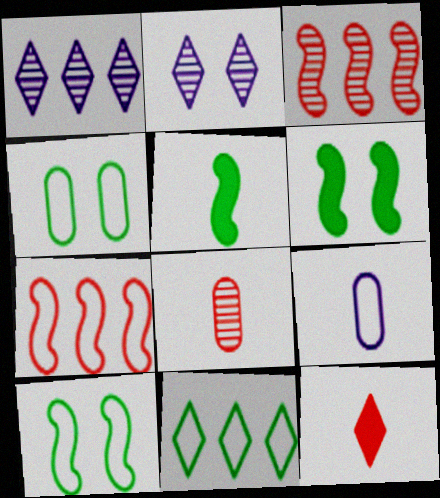[[2, 11, 12]]